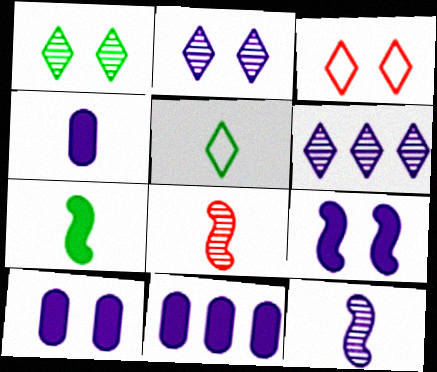[[4, 5, 8], 
[4, 10, 11]]